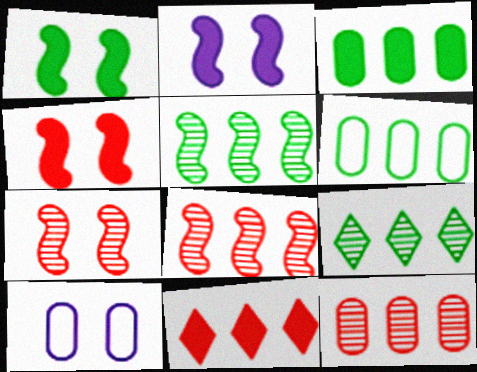[[1, 2, 4]]